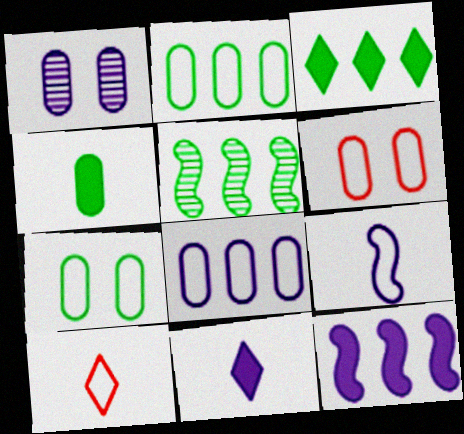[[2, 3, 5], 
[5, 6, 11]]